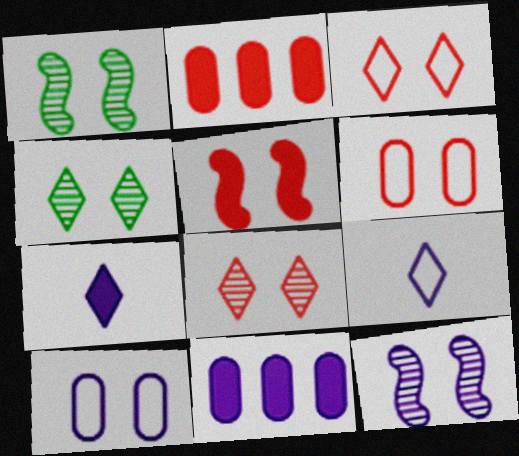[[1, 2, 9], 
[4, 5, 10], 
[5, 6, 8], 
[9, 11, 12]]